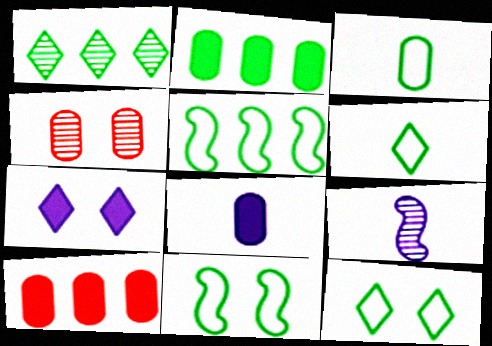[[1, 2, 5], 
[1, 4, 9], 
[3, 5, 12], 
[4, 7, 11], 
[9, 10, 12]]